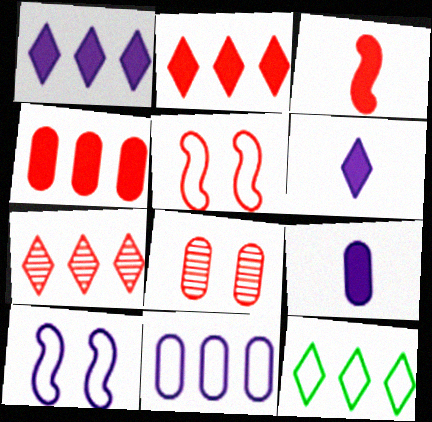[[1, 7, 12]]